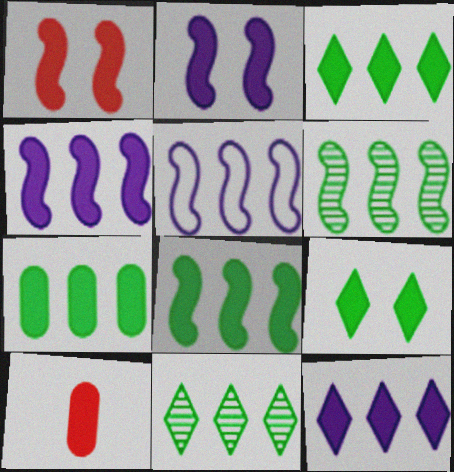[[2, 3, 10], 
[3, 7, 8], 
[4, 9, 10]]